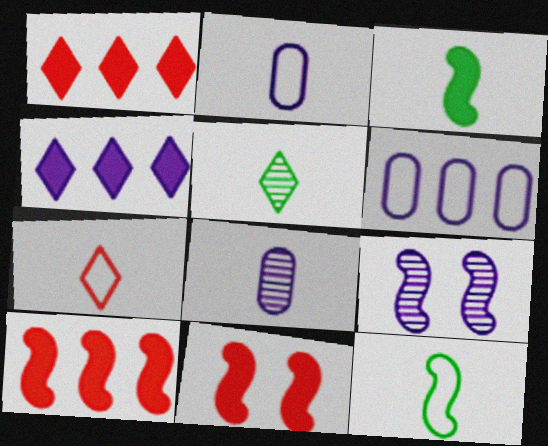[[2, 4, 9], 
[2, 7, 12], 
[3, 7, 8], 
[5, 6, 11], 
[9, 10, 12]]